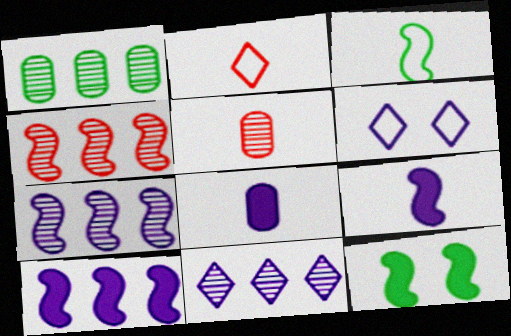[[1, 4, 11], 
[6, 7, 8]]